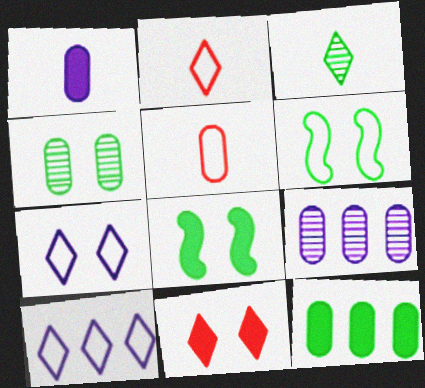[[2, 8, 9], 
[3, 6, 12], 
[3, 10, 11], 
[5, 6, 10]]